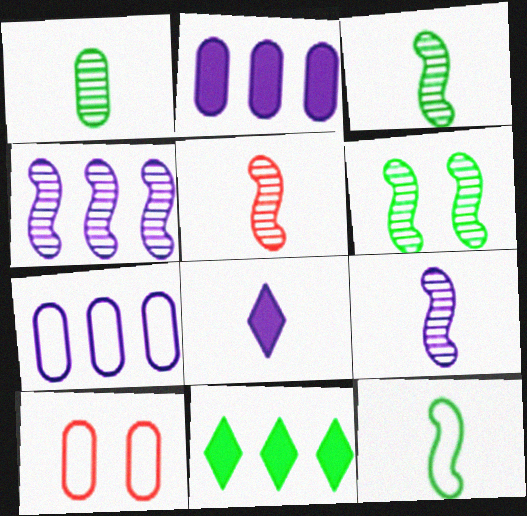[[1, 2, 10], 
[3, 5, 9], 
[4, 5, 6], 
[9, 10, 11]]